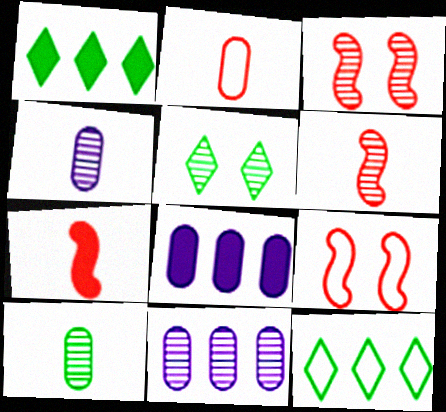[[1, 4, 9], 
[5, 6, 11]]